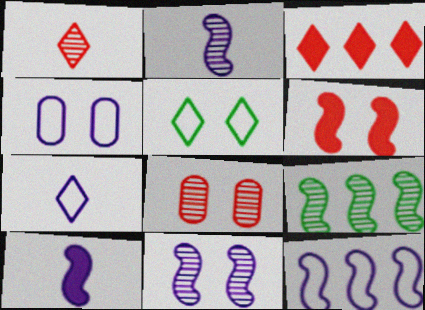[[4, 7, 12], 
[10, 11, 12]]